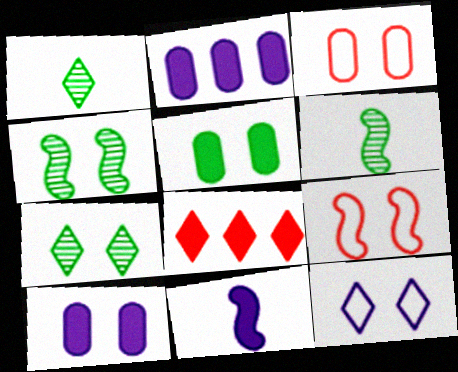[[1, 2, 9], 
[1, 8, 12], 
[5, 8, 11], 
[7, 9, 10]]